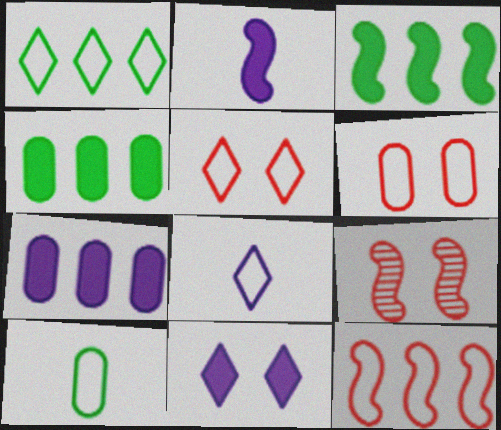[[1, 5, 8], 
[2, 7, 11], 
[4, 8, 9]]